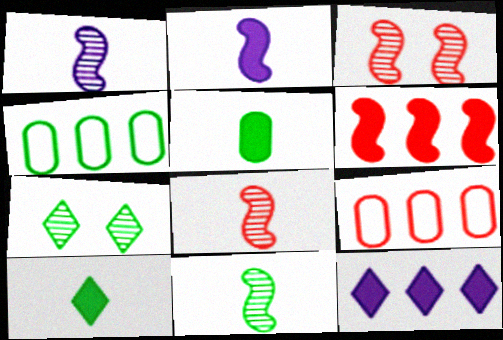[[1, 8, 11], 
[2, 7, 9]]